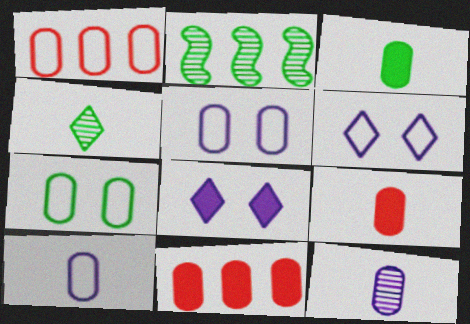[[1, 7, 10], 
[2, 6, 9], 
[7, 11, 12]]